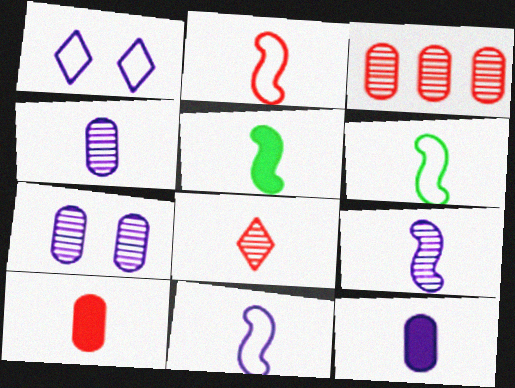[[1, 3, 5], 
[2, 5, 9], 
[2, 6, 11], 
[2, 8, 10], 
[6, 8, 12]]